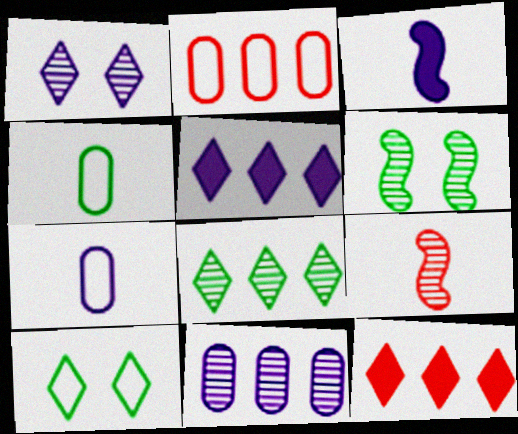[[6, 7, 12]]